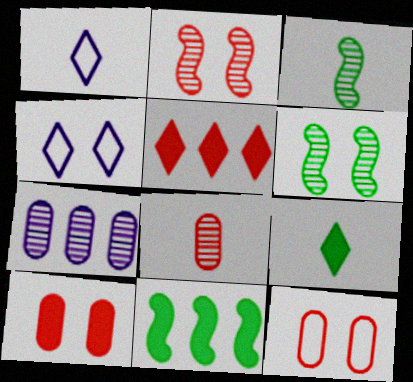[[4, 6, 10], 
[4, 8, 11]]